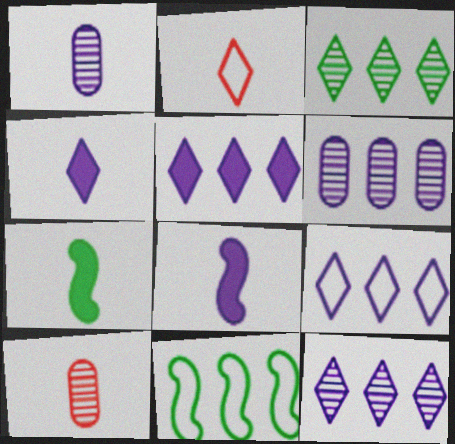[[1, 2, 7], 
[5, 9, 12]]